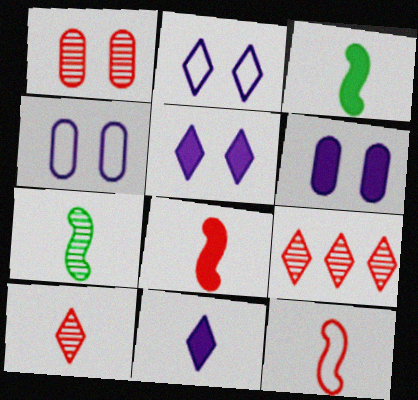[[3, 4, 9]]